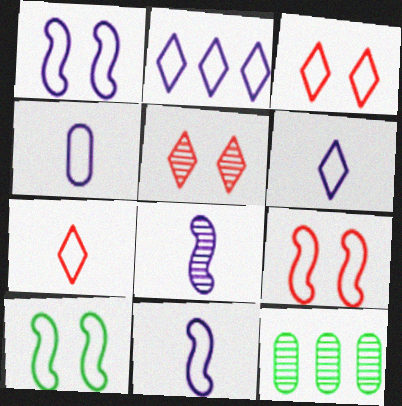[[1, 2, 4], 
[1, 9, 10], 
[4, 6, 11], 
[5, 8, 12]]